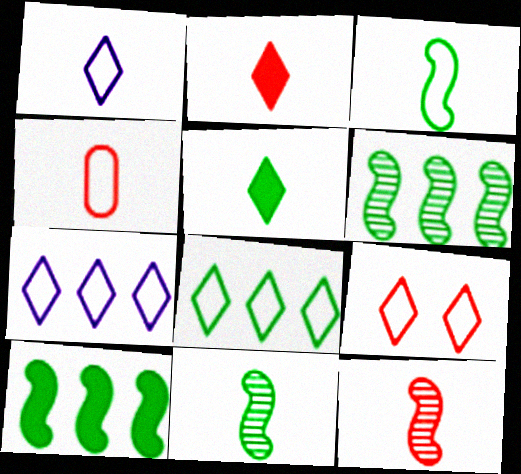[[1, 3, 4], 
[1, 8, 9], 
[2, 4, 12]]